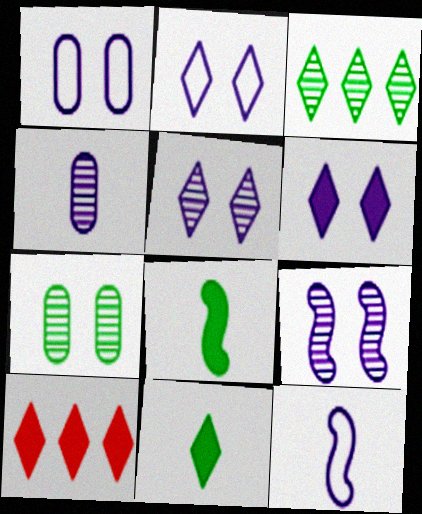[[1, 6, 9], 
[2, 5, 6], 
[6, 10, 11], 
[7, 10, 12]]